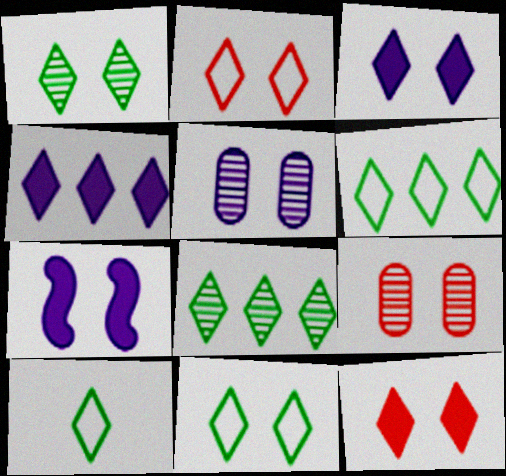[[1, 2, 3], 
[6, 10, 11], 
[7, 9, 11]]